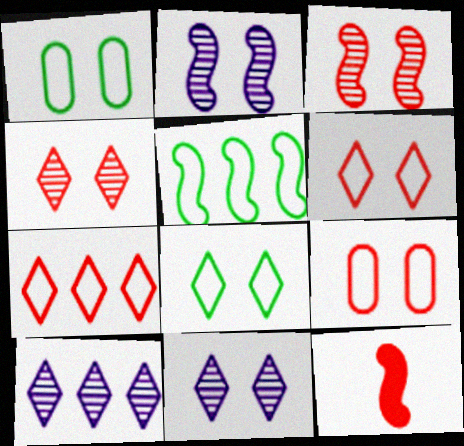[[1, 10, 12], 
[2, 5, 12]]